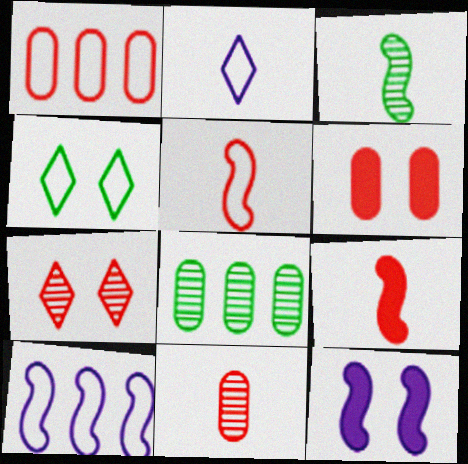[[1, 6, 11], 
[1, 7, 9]]